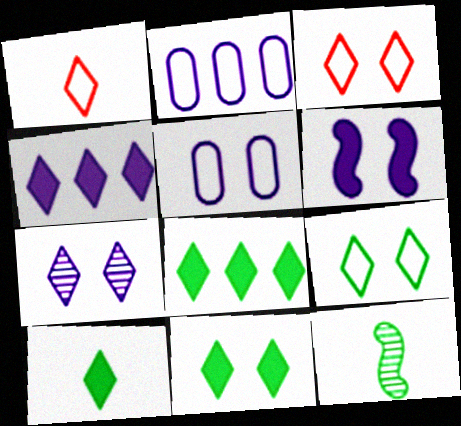[[1, 7, 8], 
[3, 7, 11], 
[5, 6, 7], 
[8, 10, 11]]